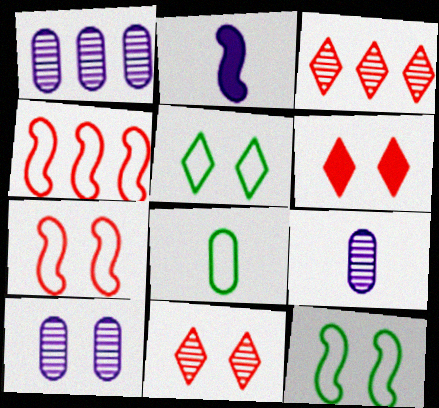[[1, 9, 10], 
[6, 10, 12]]